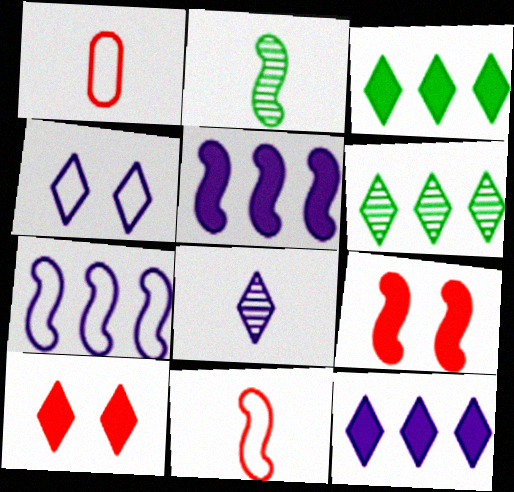[[2, 7, 9], 
[4, 8, 12]]